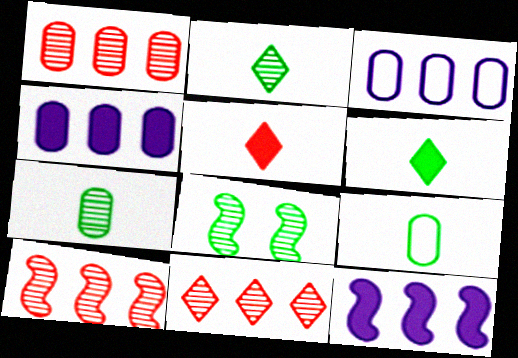[[1, 10, 11], 
[3, 5, 8]]